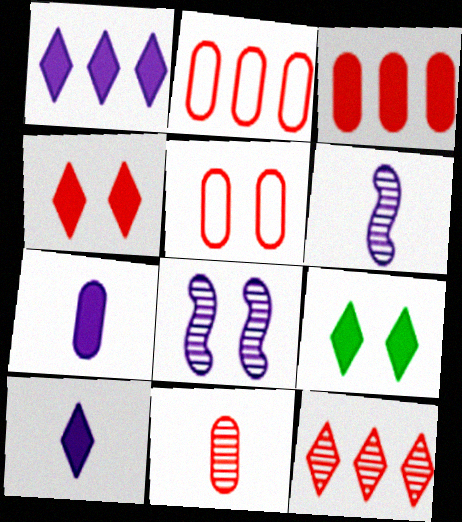[[2, 6, 9], 
[3, 5, 11], 
[5, 8, 9]]